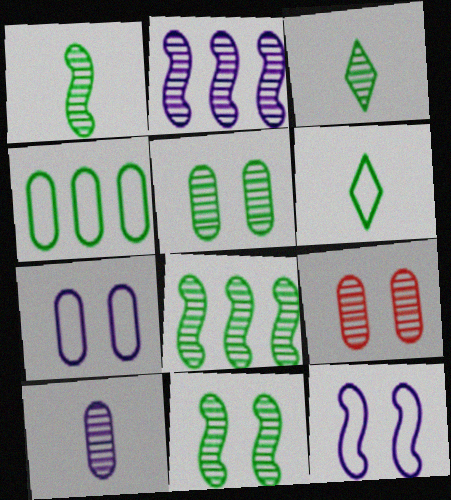[[1, 8, 11], 
[2, 3, 9], 
[3, 5, 8]]